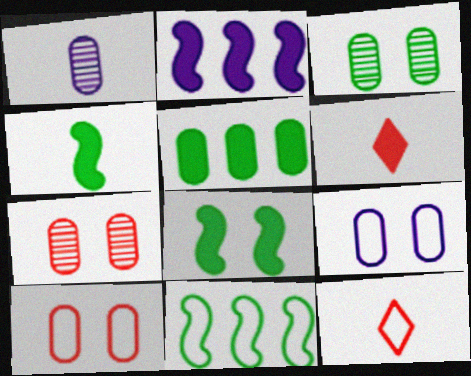[[1, 4, 12], 
[1, 5, 10], 
[2, 3, 12], 
[9, 11, 12]]